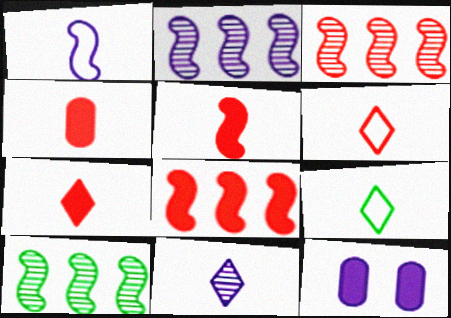[[2, 3, 10], 
[3, 9, 12], 
[4, 5, 7], 
[6, 10, 12], 
[7, 9, 11]]